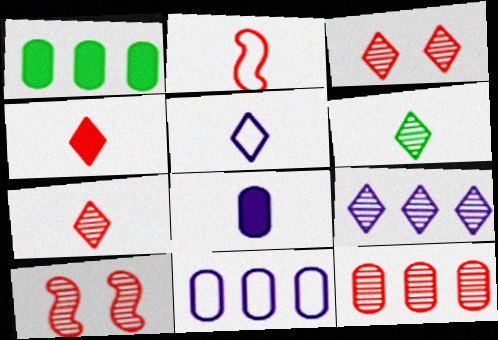[[1, 5, 10], 
[1, 11, 12], 
[2, 6, 8], 
[3, 6, 9], 
[4, 5, 6], 
[7, 10, 12]]